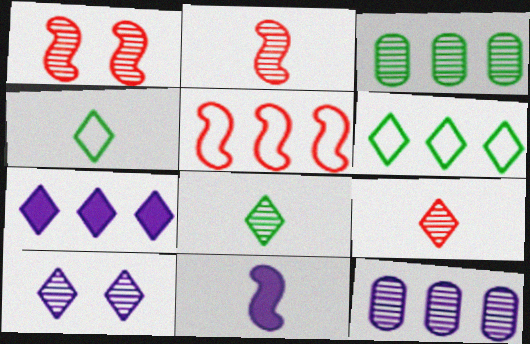[[1, 8, 12], 
[2, 3, 10], 
[3, 5, 7]]